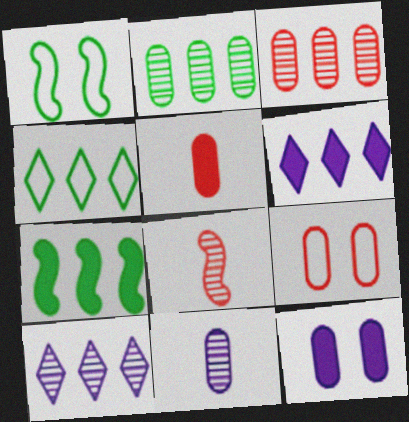[[1, 5, 10], 
[2, 4, 7], 
[3, 5, 9], 
[4, 8, 12]]